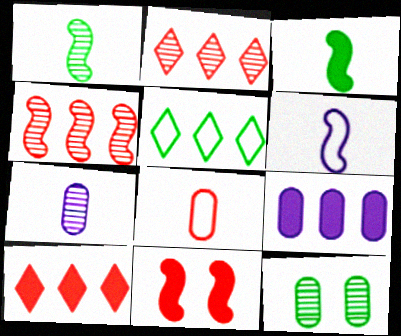[[2, 8, 11], 
[3, 5, 12], 
[4, 5, 9], 
[5, 7, 11], 
[6, 10, 12], 
[8, 9, 12]]